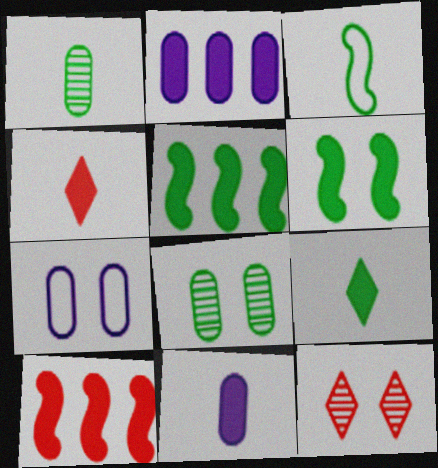[[1, 3, 9], 
[2, 3, 12], 
[2, 4, 6], 
[6, 7, 12]]